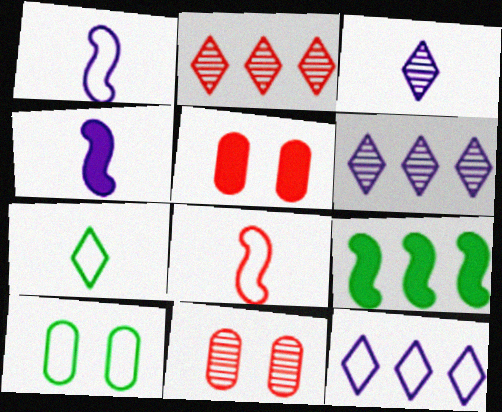[[2, 4, 10], 
[2, 5, 8], 
[8, 10, 12]]